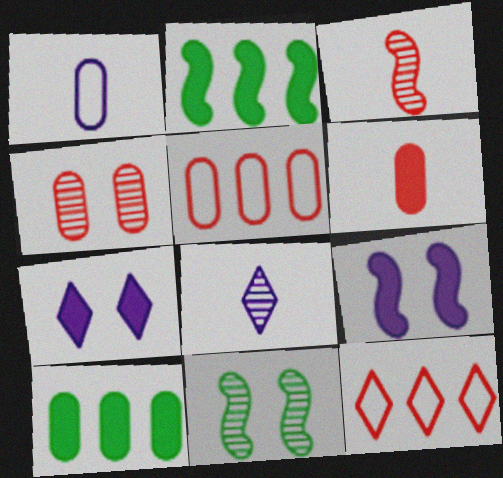[[1, 4, 10], 
[2, 6, 7], 
[4, 5, 6]]